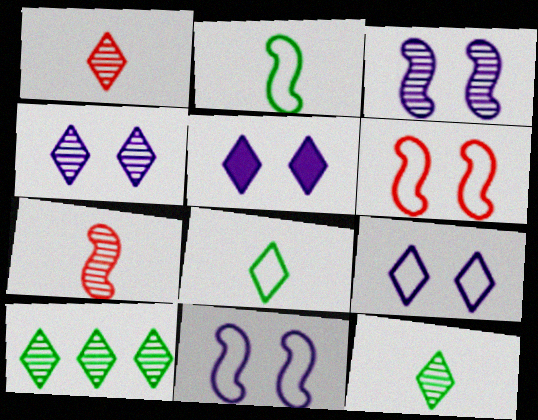[[1, 4, 10], 
[4, 5, 9]]